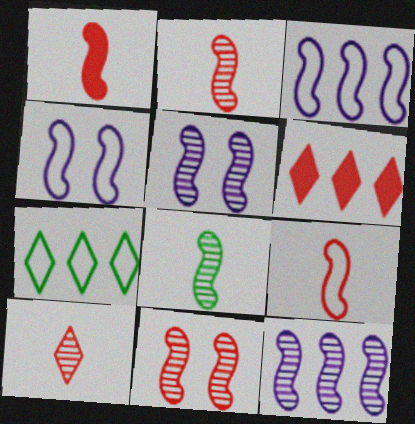[[1, 2, 9], 
[8, 11, 12]]